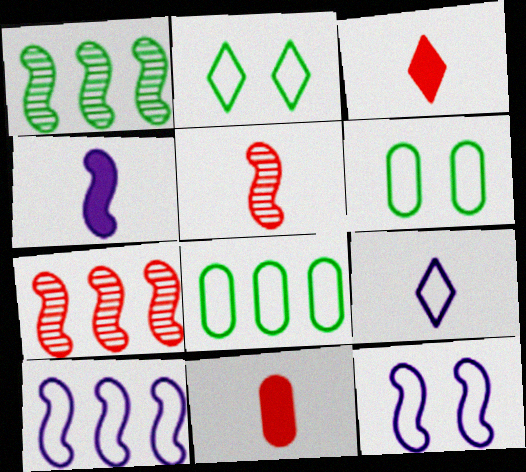[]